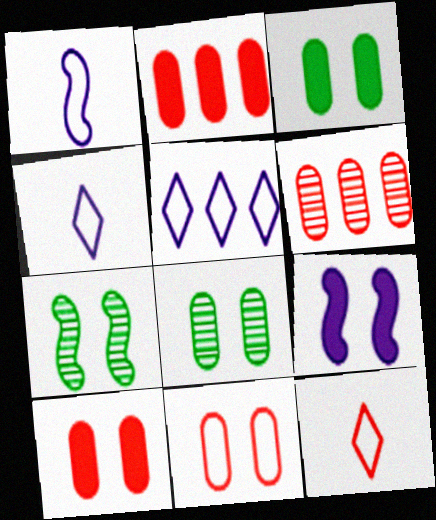[[2, 4, 7]]